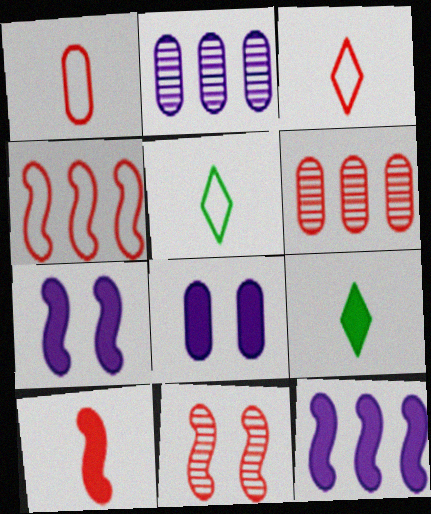[[4, 10, 11], 
[5, 6, 7]]